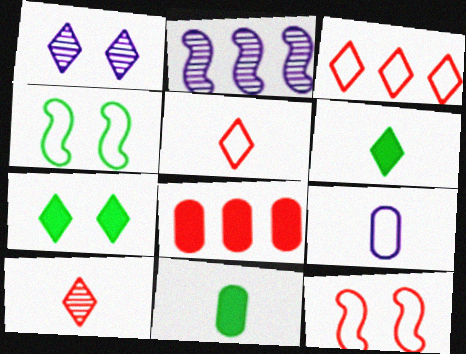[[1, 3, 6], 
[3, 4, 9], 
[8, 10, 12]]